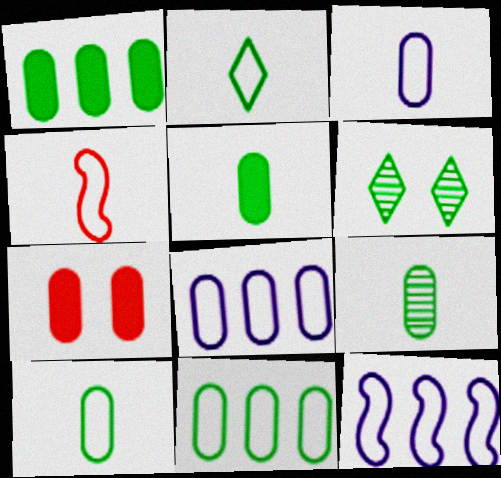[[2, 3, 4], 
[5, 9, 10], 
[7, 8, 9]]